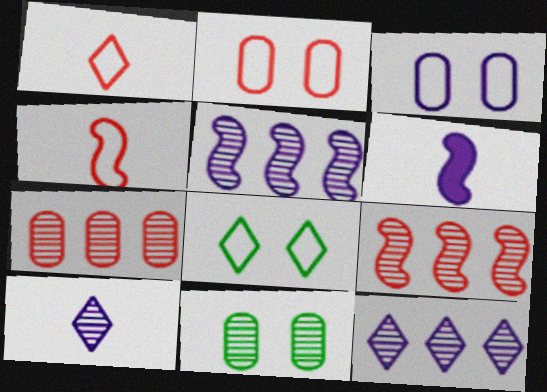[[3, 6, 12], 
[6, 7, 8], 
[9, 10, 11]]